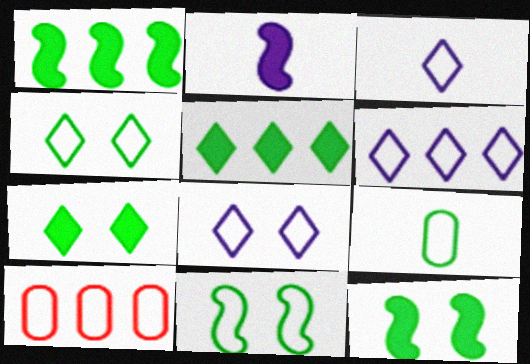[[3, 6, 8], 
[3, 10, 11]]